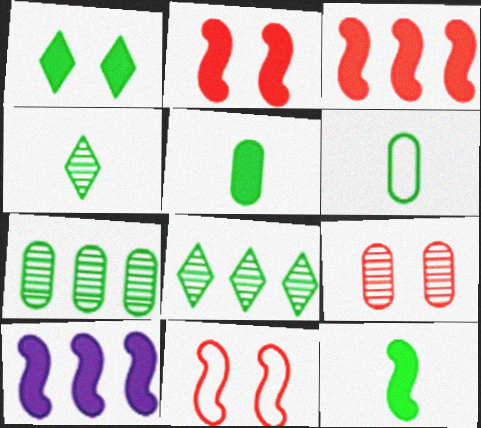[[2, 10, 12], 
[4, 6, 12]]